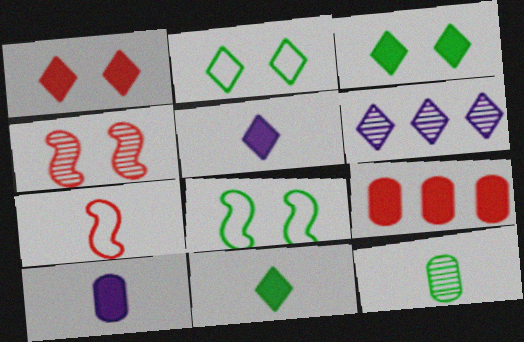[[4, 6, 12], 
[5, 7, 12]]